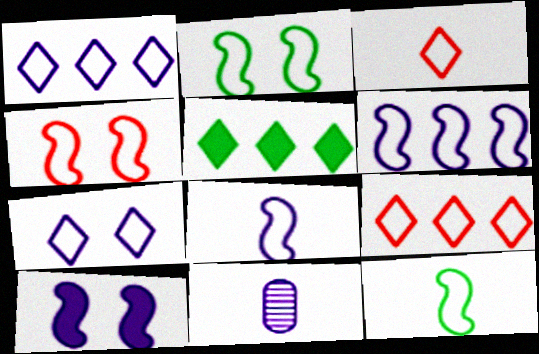[[1, 10, 11], 
[4, 5, 11], 
[4, 6, 12]]